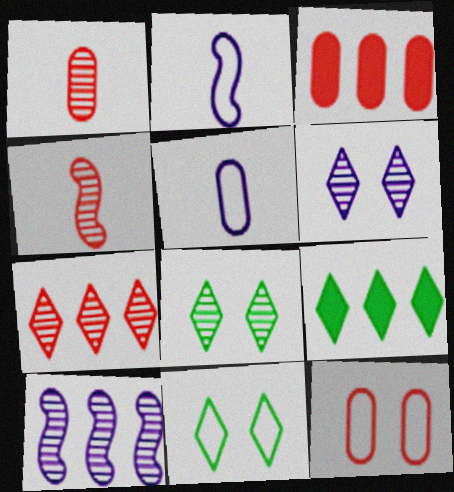[[1, 3, 12], 
[1, 8, 10], 
[2, 3, 8]]